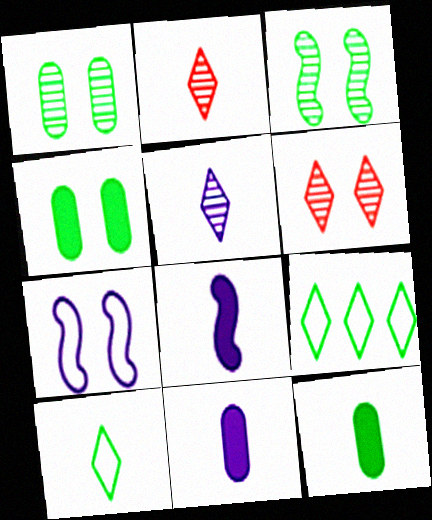[[3, 9, 12], 
[4, 6, 7]]